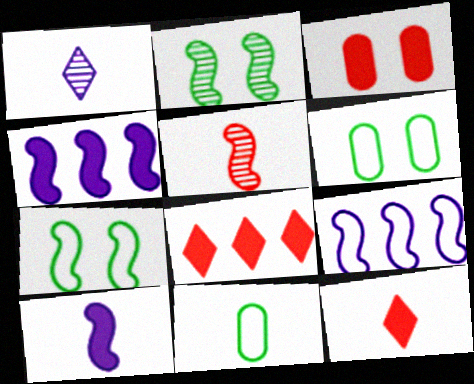[[4, 5, 7]]